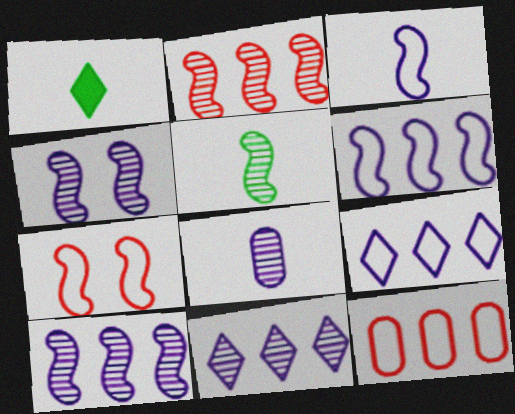[[1, 4, 12], 
[2, 4, 5], 
[4, 8, 11]]